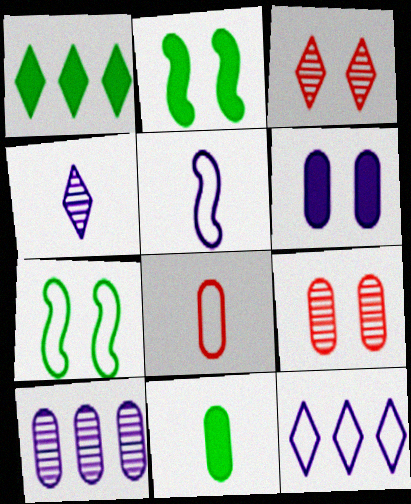[[1, 2, 11], 
[1, 5, 9], 
[3, 6, 7], 
[7, 8, 12]]